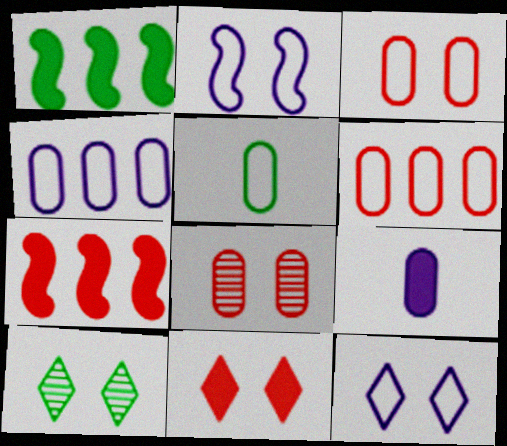[[1, 5, 10], 
[1, 9, 11], 
[3, 4, 5], 
[10, 11, 12]]